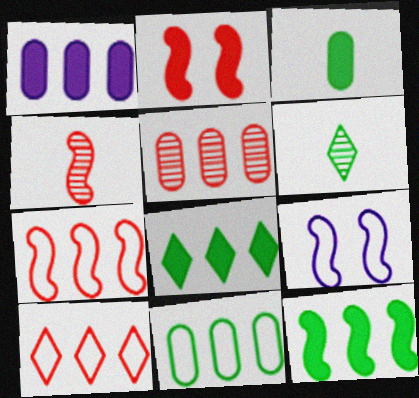[[1, 5, 11], 
[2, 4, 7], 
[4, 9, 12]]